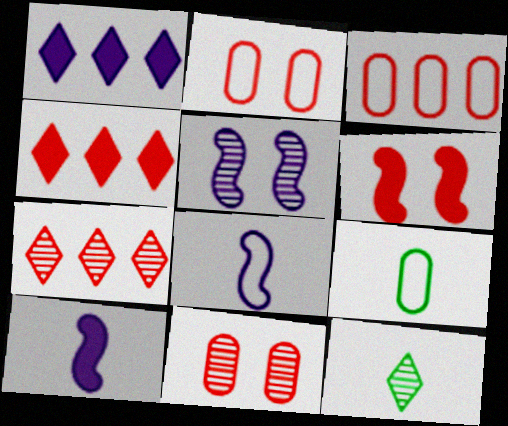[[4, 5, 9]]